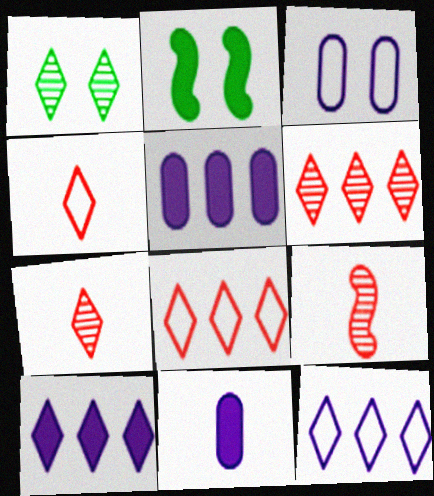[[1, 4, 10]]